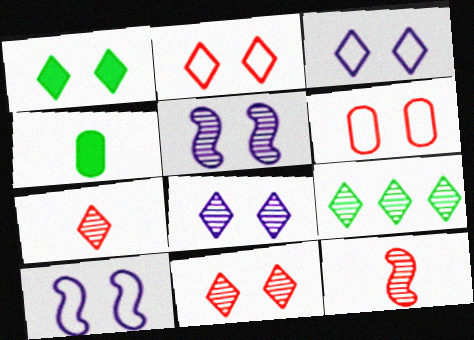[[1, 2, 8], 
[1, 3, 11], 
[1, 5, 6], 
[7, 8, 9]]